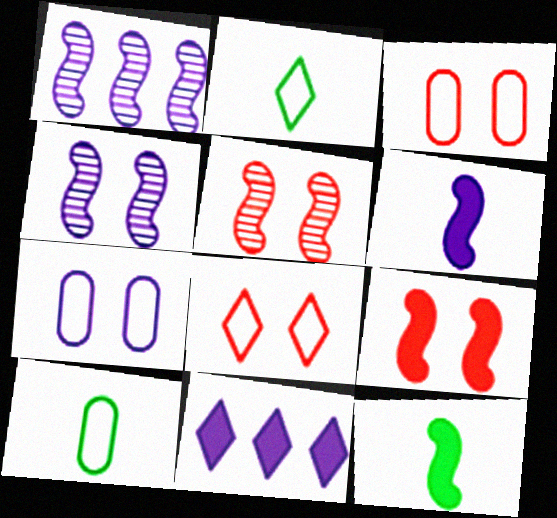[[5, 10, 11]]